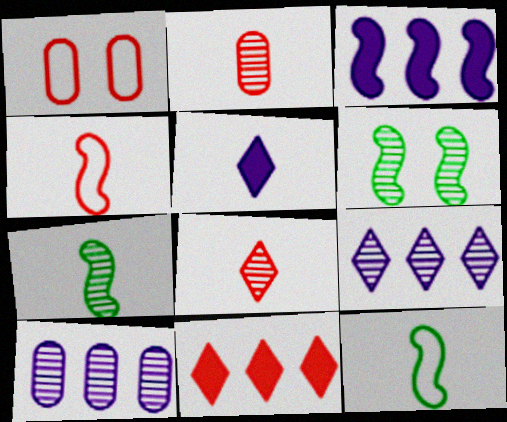[[2, 5, 12], 
[2, 6, 9], 
[3, 4, 6], 
[6, 8, 10]]